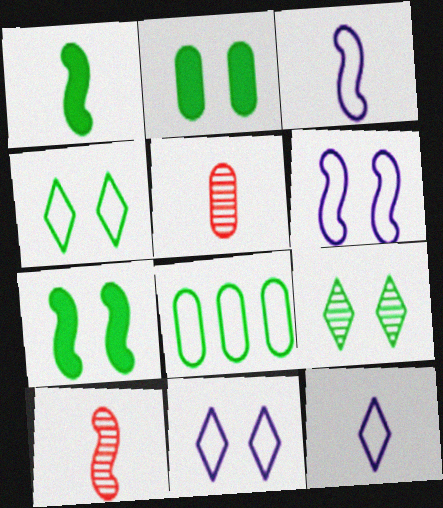[[1, 3, 10], 
[1, 5, 12], 
[1, 8, 9]]